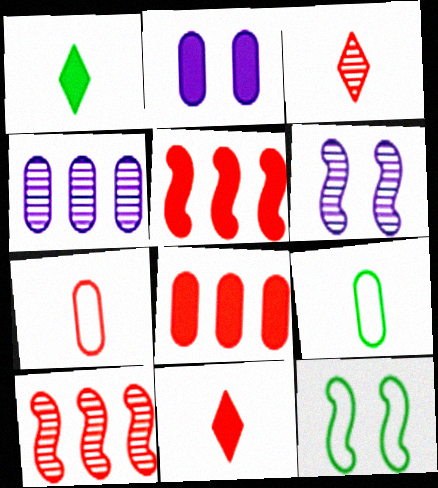[[1, 2, 5], 
[4, 11, 12]]